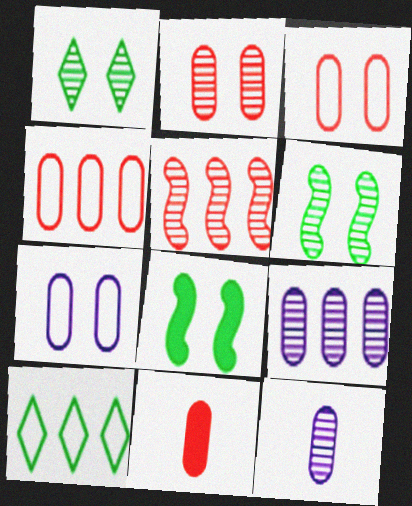[[1, 5, 12], 
[2, 4, 11]]